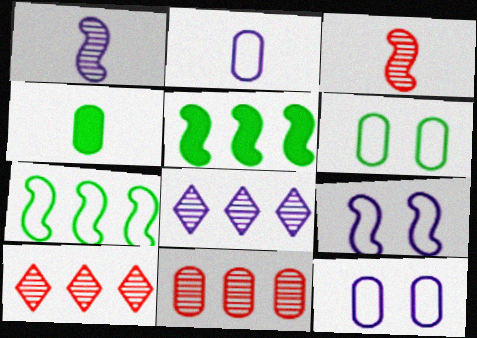[[3, 5, 9], 
[4, 9, 10], 
[4, 11, 12]]